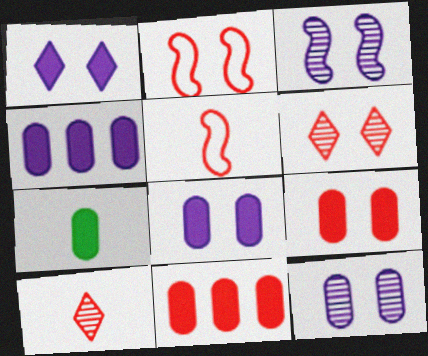[[2, 6, 9], 
[2, 10, 11], 
[4, 7, 9], 
[5, 6, 11], 
[7, 8, 11]]